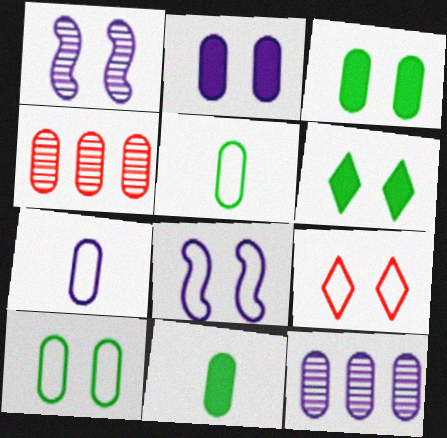[[1, 3, 9], 
[2, 4, 5], 
[2, 7, 12], 
[3, 4, 7], 
[8, 9, 10]]